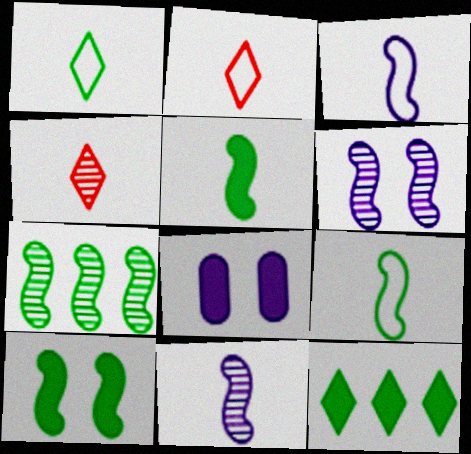[[2, 7, 8], 
[7, 9, 10]]